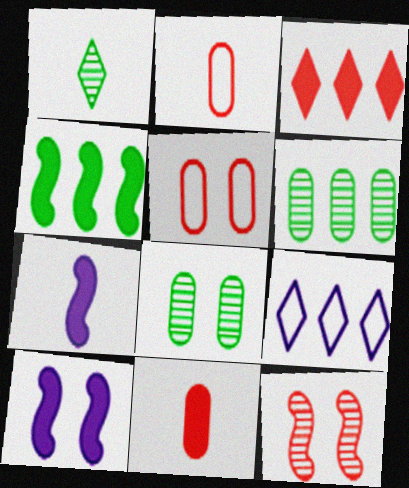[[1, 2, 7], 
[2, 3, 12]]